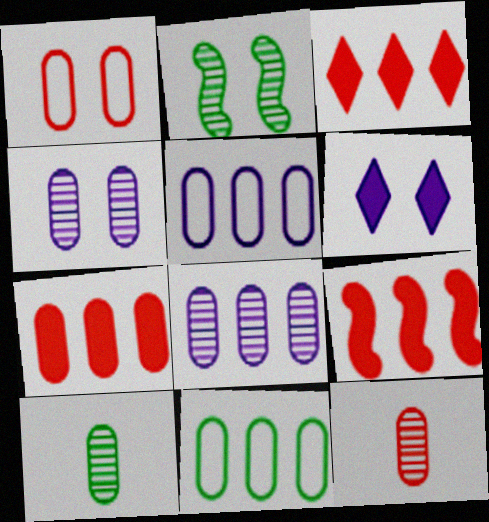[[1, 2, 6], 
[1, 7, 12], 
[3, 7, 9], 
[7, 8, 11]]